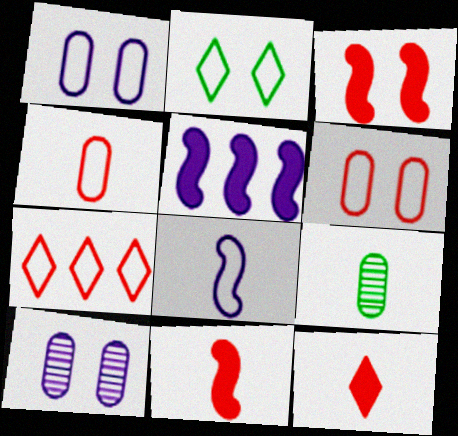[[2, 3, 10], 
[8, 9, 12]]